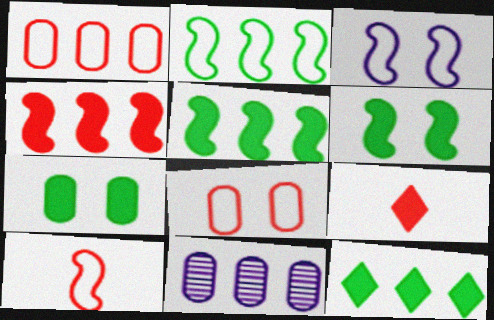[[2, 3, 10]]